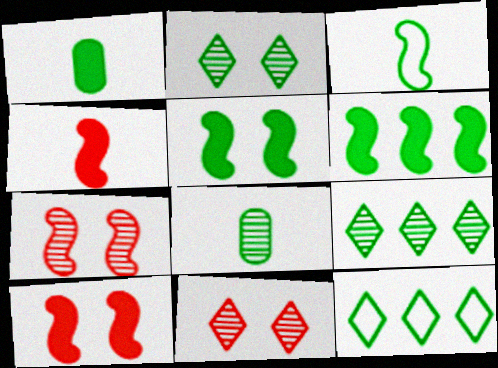[[5, 8, 12]]